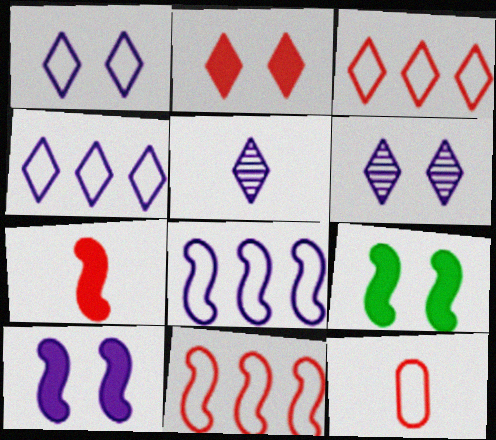[]